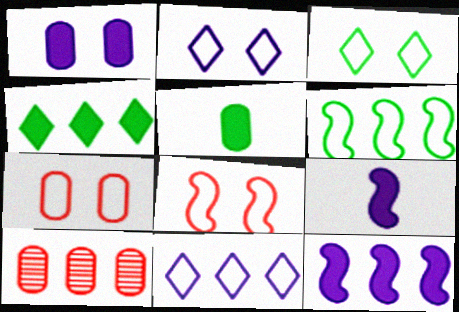[[3, 9, 10]]